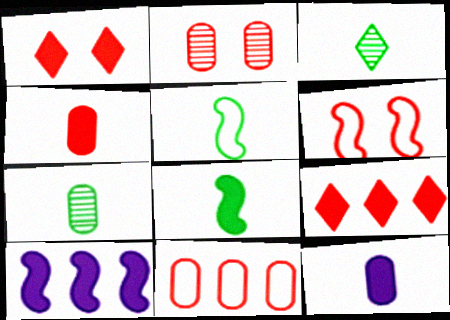[[1, 2, 6], 
[2, 4, 11]]